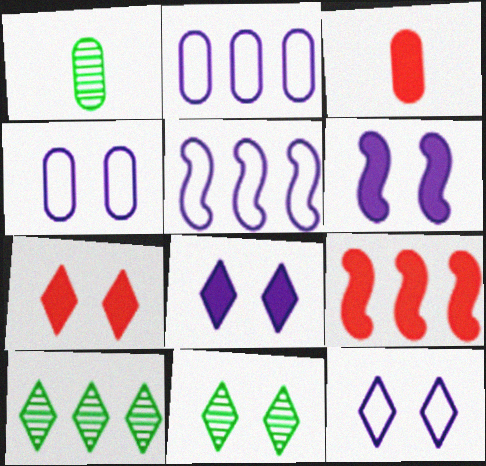[[1, 5, 7], 
[1, 9, 12], 
[2, 9, 10], 
[3, 5, 11], 
[3, 7, 9], 
[7, 11, 12]]